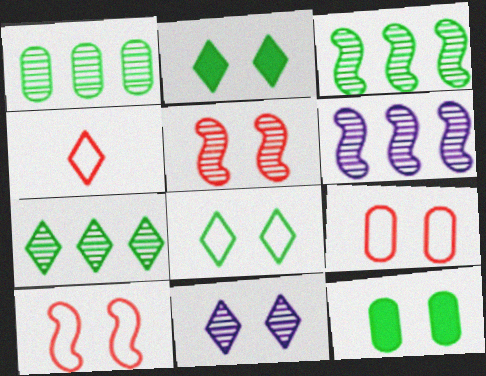[[1, 3, 7], 
[4, 6, 12], 
[10, 11, 12]]